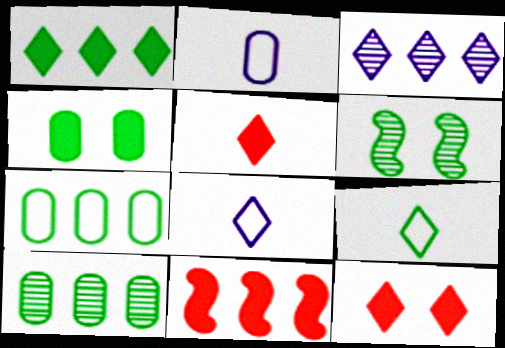[[3, 7, 11], 
[3, 9, 12]]